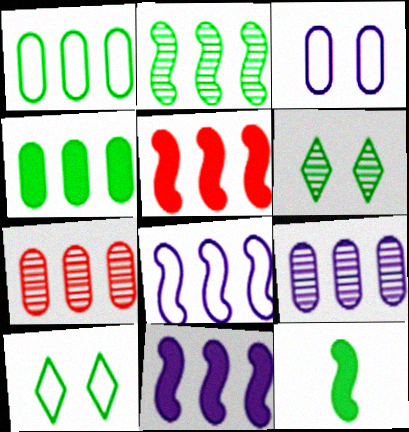[[1, 6, 12], 
[2, 5, 8]]